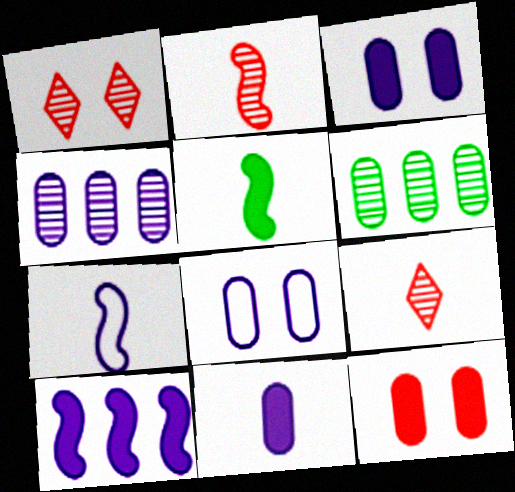[[2, 5, 7], 
[4, 8, 11]]